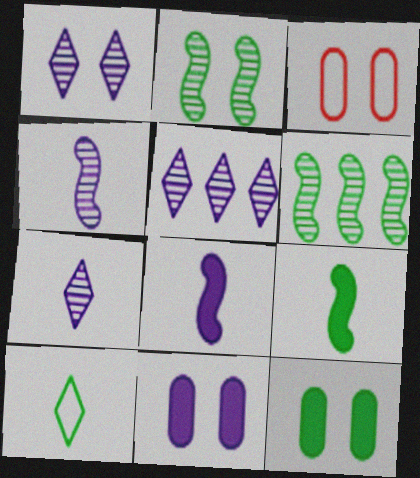[[1, 5, 7], 
[3, 5, 9], 
[6, 10, 12]]